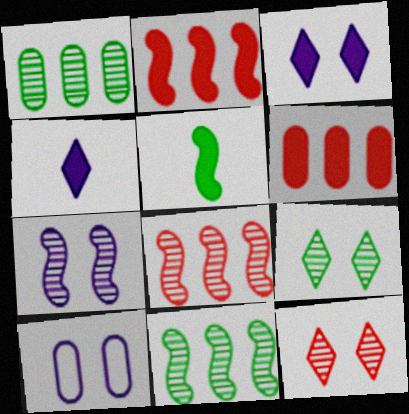[[3, 5, 6], 
[3, 7, 10]]